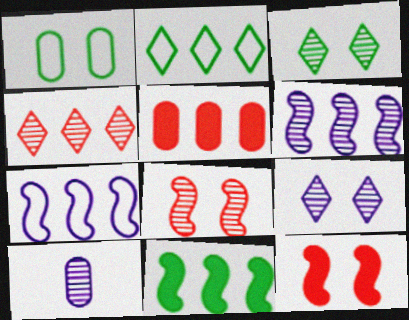[[1, 5, 10], 
[1, 9, 12], 
[2, 5, 6], 
[2, 10, 12], 
[6, 9, 10]]